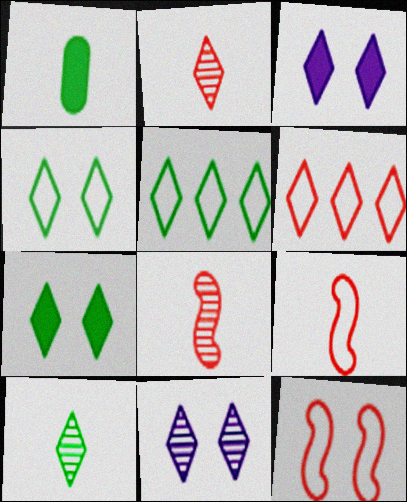[[2, 3, 5], 
[3, 6, 10], 
[5, 7, 10]]